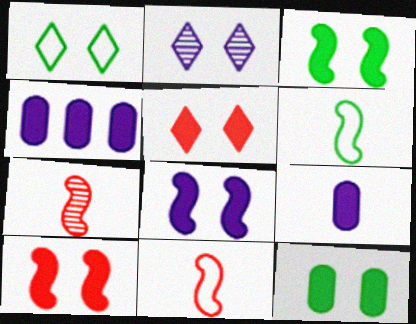[[1, 2, 5], 
[1, 4, 7], 
[3, 8, 10], 
[5, 8, 12]]